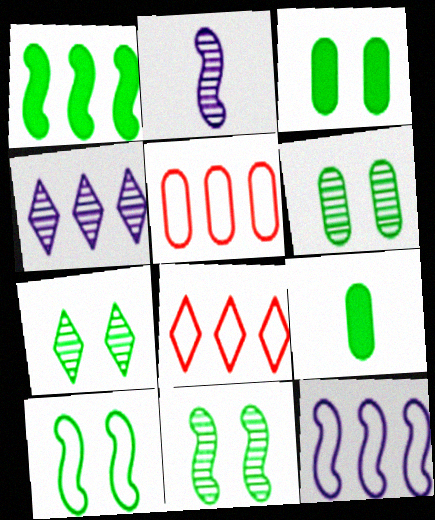[[1, 4, 5], 
[2, 3, 8], 
[3, 7, 10], 
[6, 7, 11]]